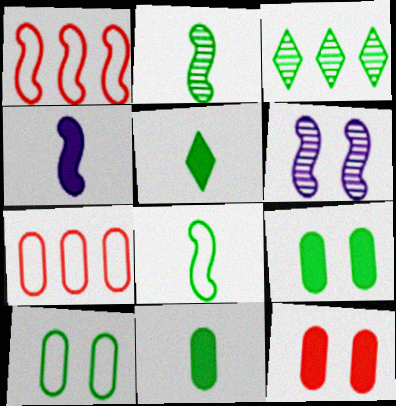[[3, 8, 9], 
[5, 6, 7]]